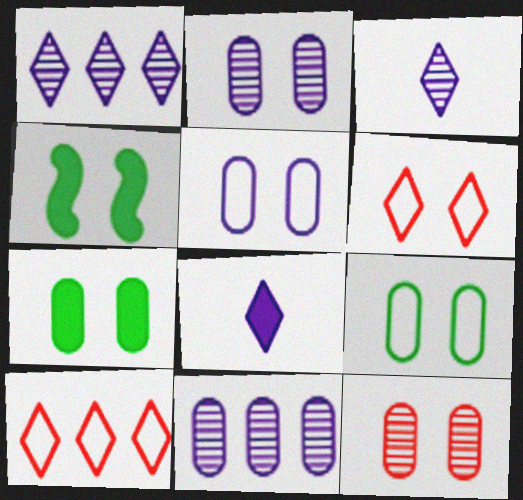[[2, 4, 6], 
[5, 7, 12]]